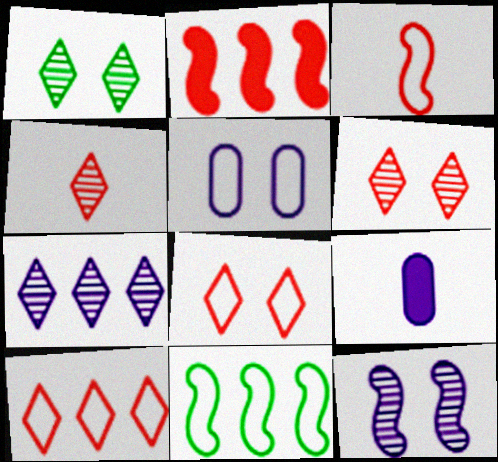[[1, 4, 7], 
[6, 9, 11]]